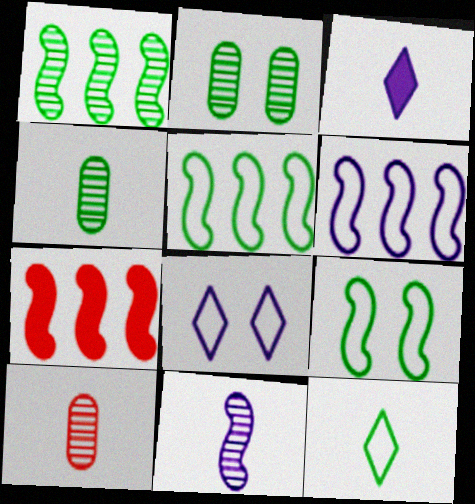[[1, 6, 7], 
[4, 7, 8], 
[7, 9, 11]]